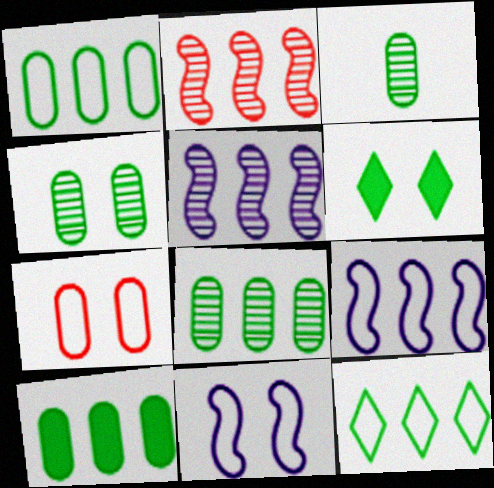[[1, 8, 10], 
[3, 4, 8]]